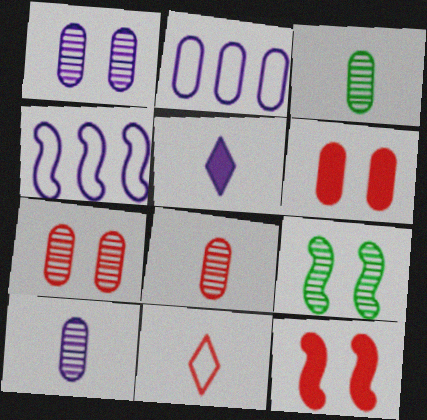[[1, 4, 5], 
[2, 3, 6], 
[3, 8, 10]]